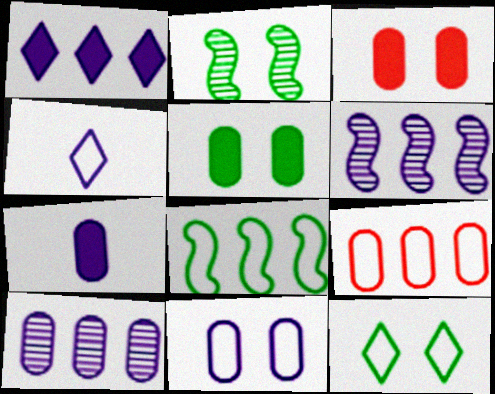[[2, 5, 12], 
[7, 10, 11]]